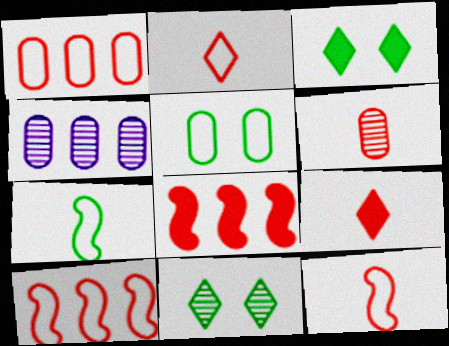[[3, 4, 12], 
[6, 9, 12]]